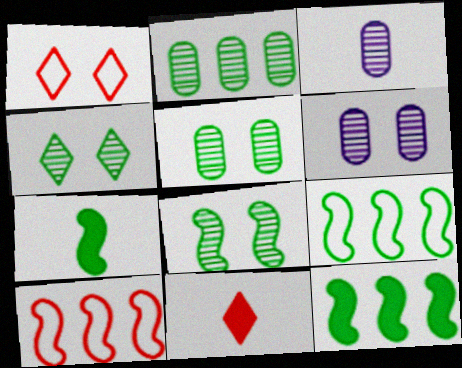[[1, 3, 12], 
[4, 5, 8], 
[6, 9, 11], 
[7, 8, 9]]